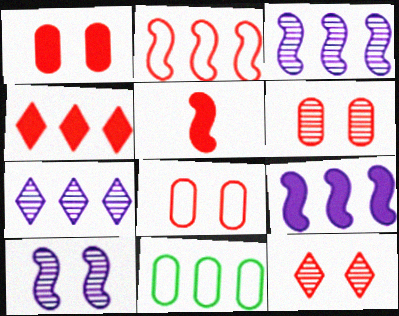[[1, 4, 5], 
[1, 6, 8], 
[3, 4, 11]]